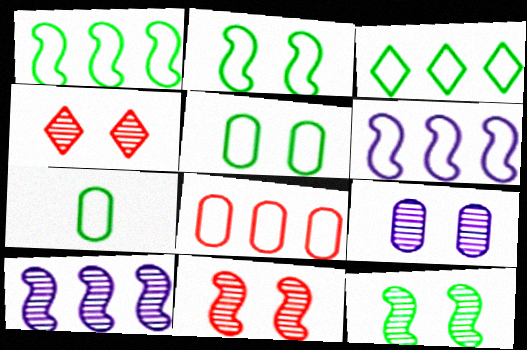[[2, 3, 7], 
[3, 6, 8], 
[4, 9, 12]]